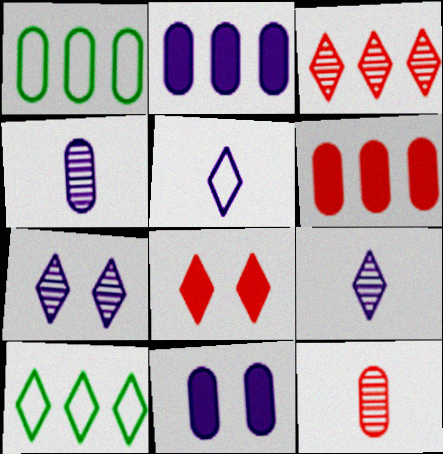[[1, 11, 12], 
[8, 9, 10]]